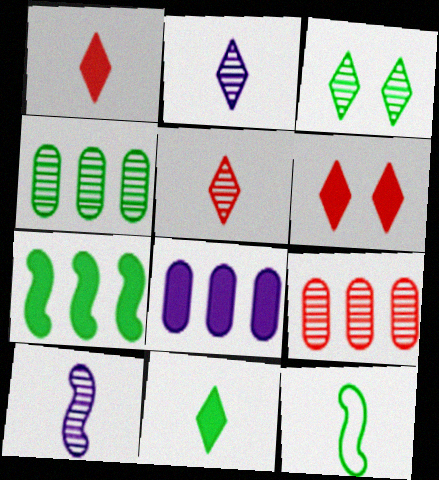[[3, 9, 10]]